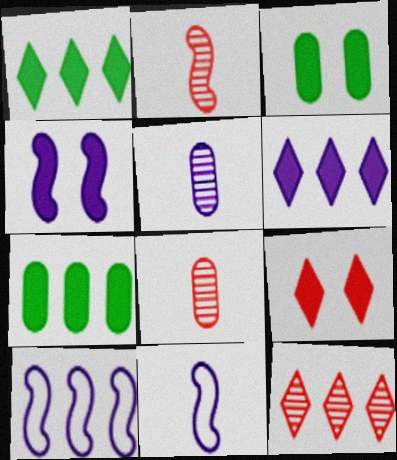[[3, 4, 9], 
[3, 11, 12], 
[7, 10, 12]]